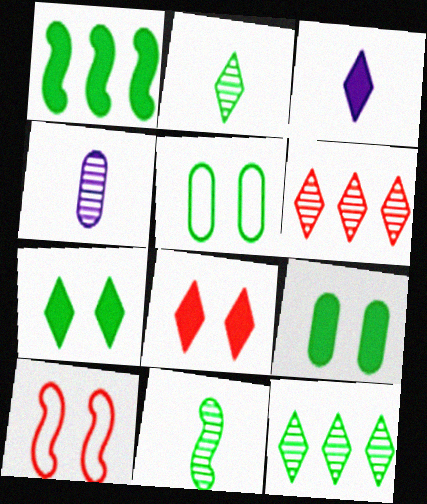[[1, 2, 5]]